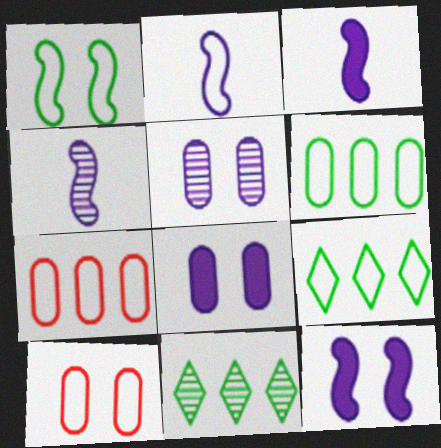[[2, 3, 4], 
[2, 9, 10], 
[3, 10, 11]]